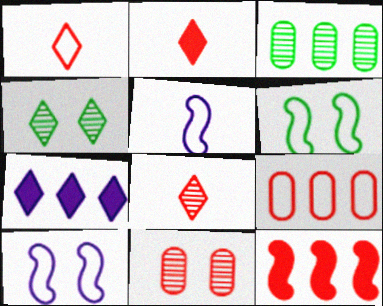[[1, 2, 8], 
[1, 4, 7], 
[1, 11, 12], 
[2, 3, 10]]